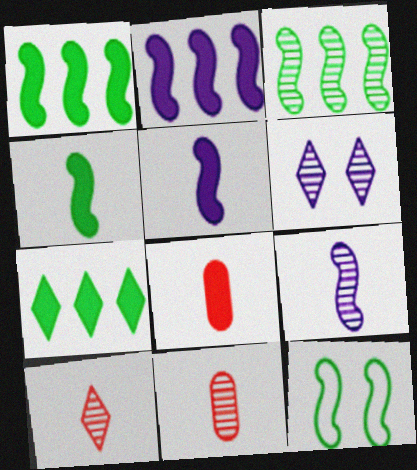[[3, 4, 12], 
[3, 6, 11]]